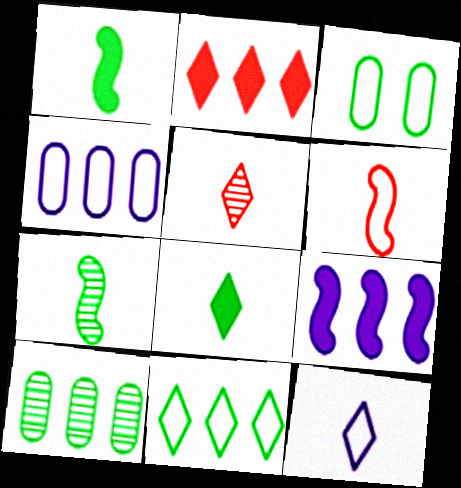[[3, 5, 9], 
[5, 8, 12]]